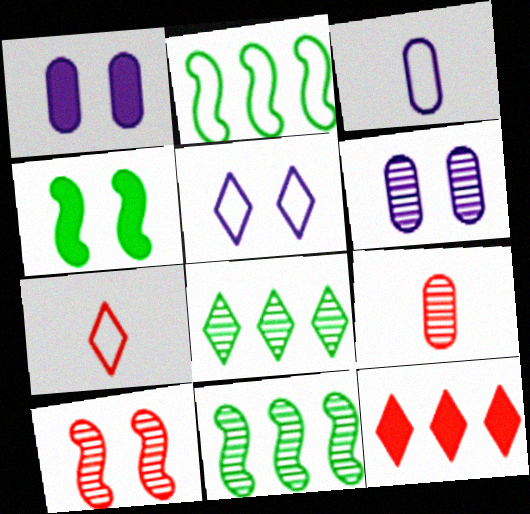[[1, 7, 11]]